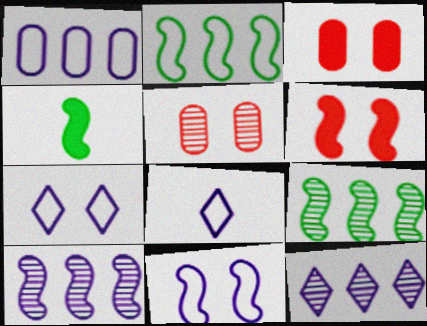[[1, 8, 11], 
[3, 8, 9]]